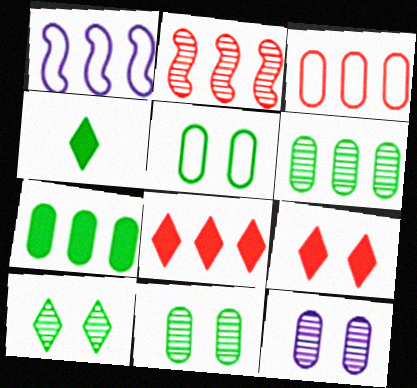[[1, 6, 8], 
[2, 3, 8]]